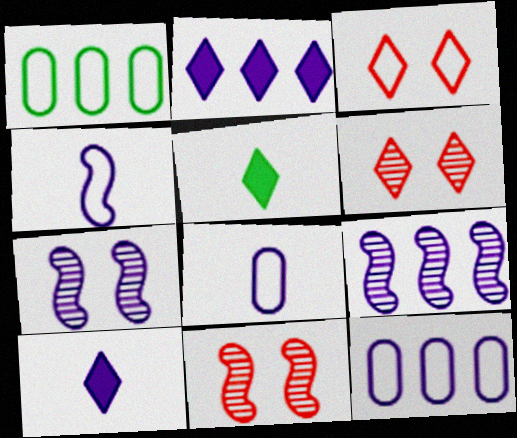[[1, 3, 4], 
[1, 10, 11], 
[2, 7, 8], 
[2, 9, 12], 
[5, 11, 12], 
[7, 10, 12]]